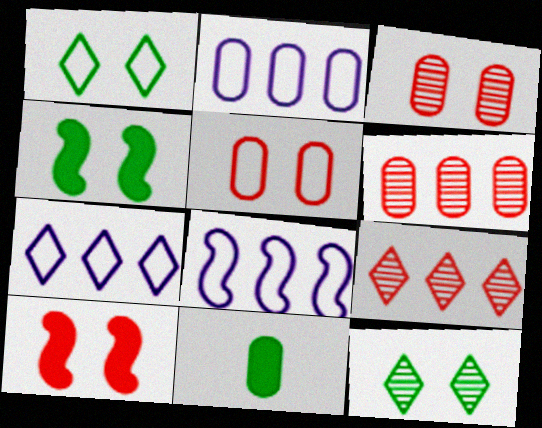[[2, 3, 11], 
[2, 7, 8]]